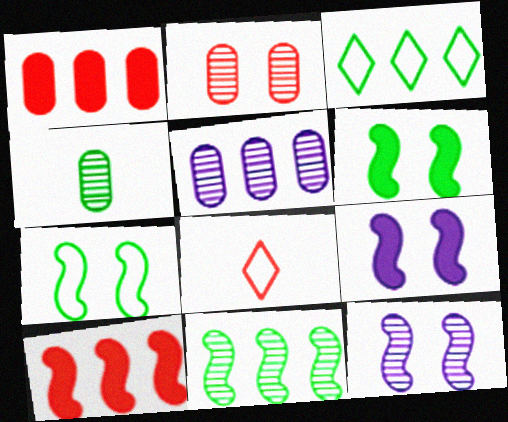[[2, 4, 5], 
[2, 8, 10], 
[3, 4, 6], 
[3, 5, 10], 
[5, 6, 8]]